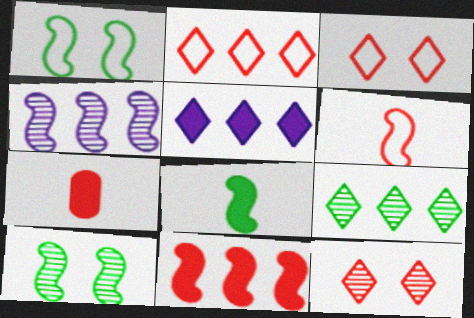[[2, 5, 9]]